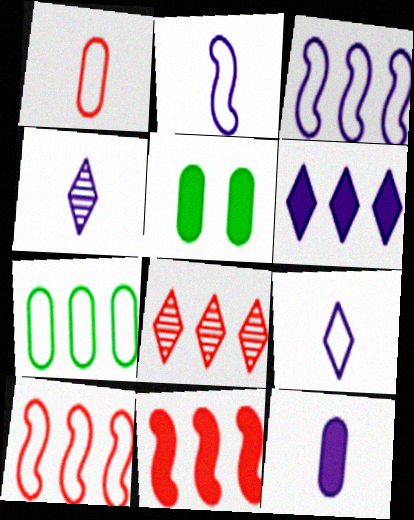[[2, 4, 12], 
[2, 5, 8], 
[4, 5, 10]]